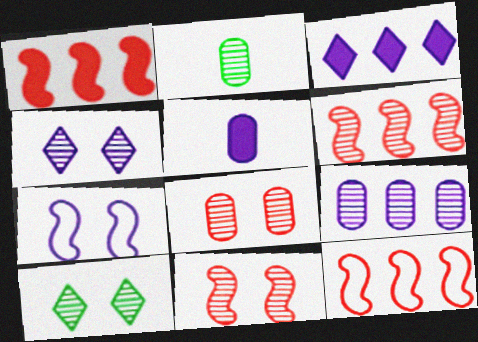[[1, 6, 12], 
[2, 4, 6], 
[2, 8, 9], 
[5, 10, 12]]